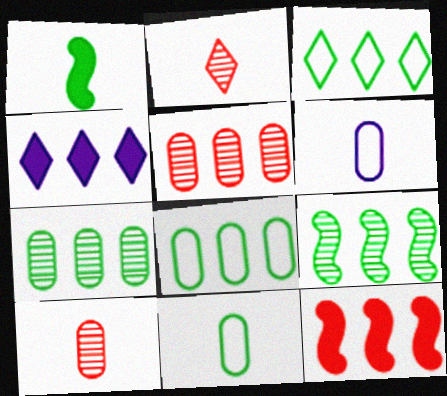[[1, 2, 6]]